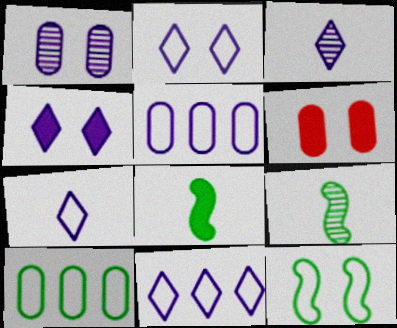[[2, 7, 11], 
[3, 4, 11], 
[6, 9, 11]]